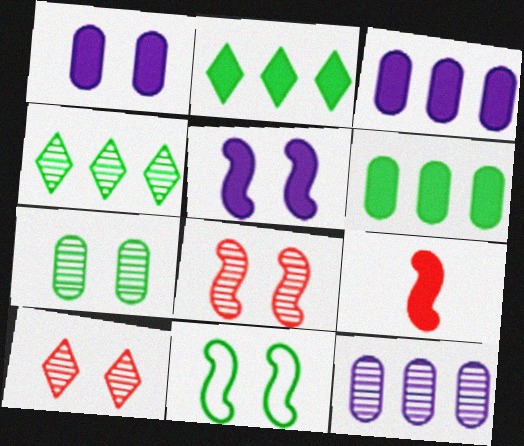[[1, 2, 9], 
[1, 10, 11], 
[5, 8, 11]]